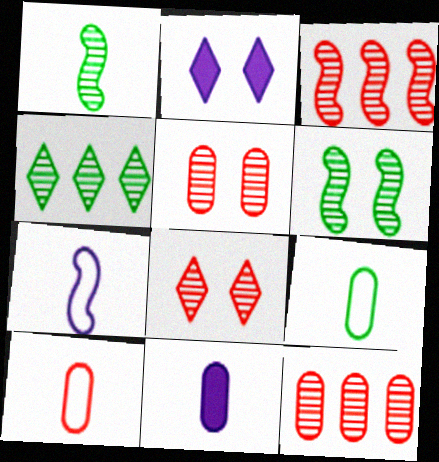[[2, 3, 9]]